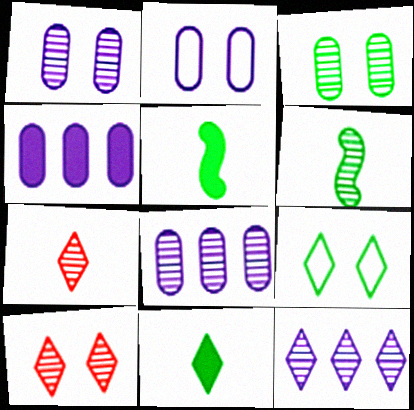[[6, 8, 10]]